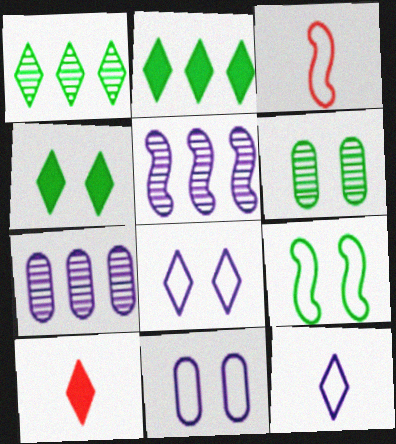[[1, 8, 10], 
[3, 4, 7], 
[4, 6, 9], 
[7, 9, 10]]